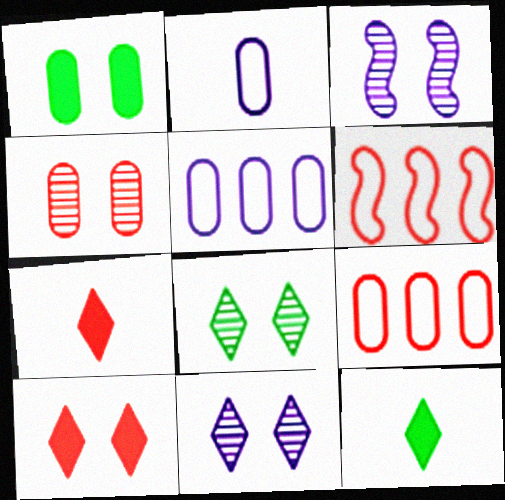[[3, 4, 8], 
[3, 9, 12], 
[4, 6, 7]]